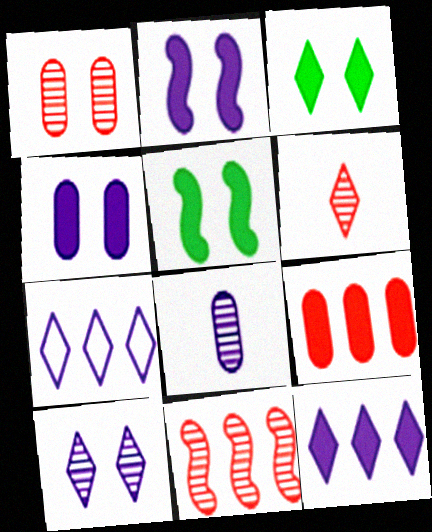[[1, 6, 11], 
[2, 7, 8], 
[3, 6, 7]]